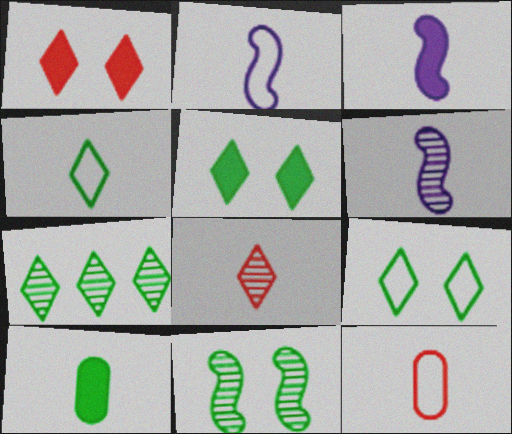[[2, 3, 6], 
[2, 4, 12], 
[2, 8, 10], 
[4, 5, 7]]